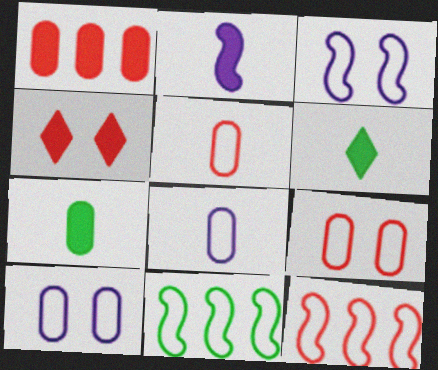[]